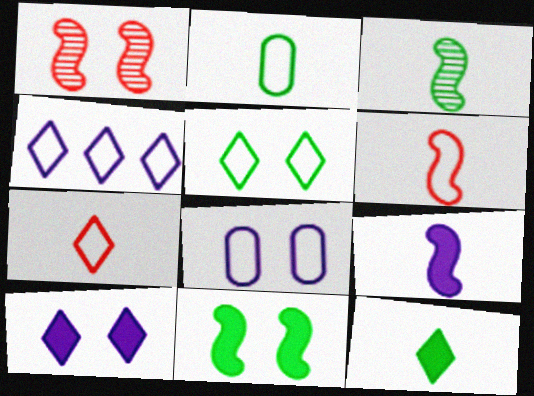[[2, 3, 12], 
[3, 6, 9], 
[4, 5, 7]]